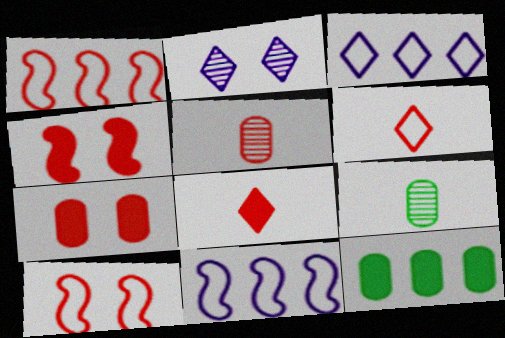[[3, 4, 9]]